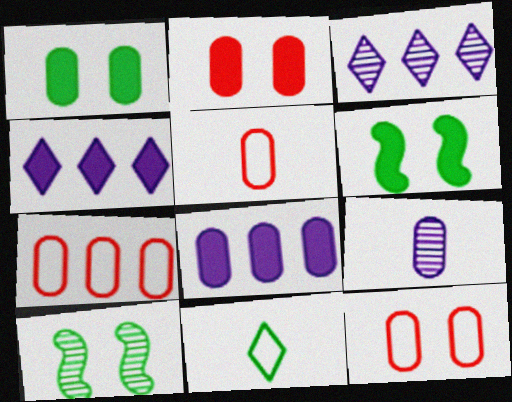[[1, 7, 9], 
[3, 5, 6], 
[4, 5, 10], 
[5, 7, 12]]